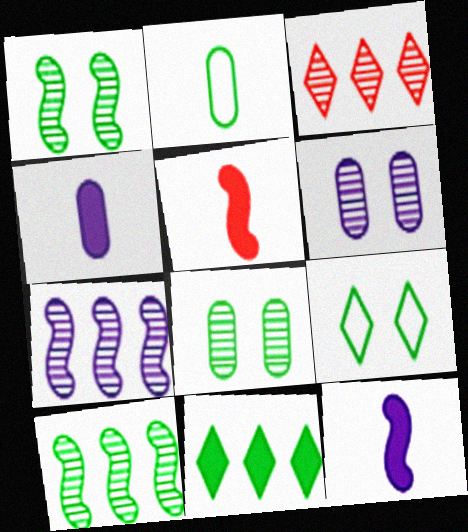[[1, 2, 11]]